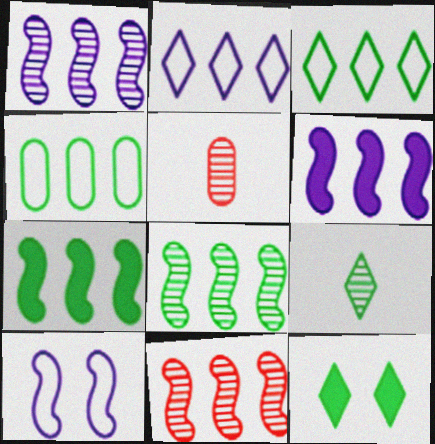[[1, 8, 11], 
[3, 9, 12]]